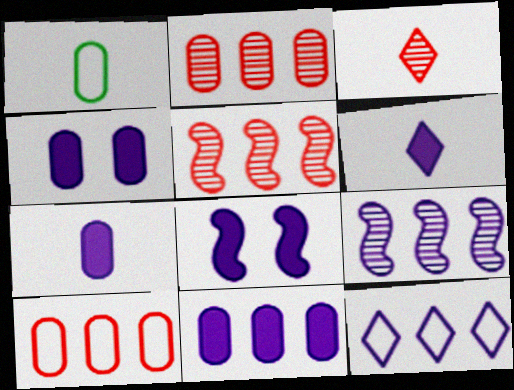[[1, 2, 4], 
[4, 7, 11], 
[6, 8, 11], 
[9, 11, 12]]